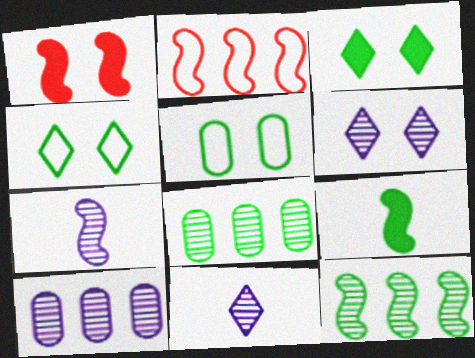[[1, 5, 6], 
[4, 8, 9], 
[6, 7, 10]]